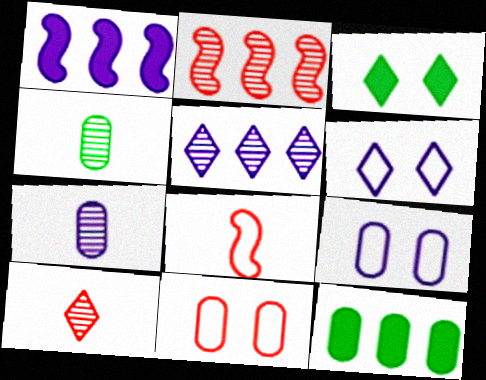[[1, 6, 7], 
[7, 11, 12]]